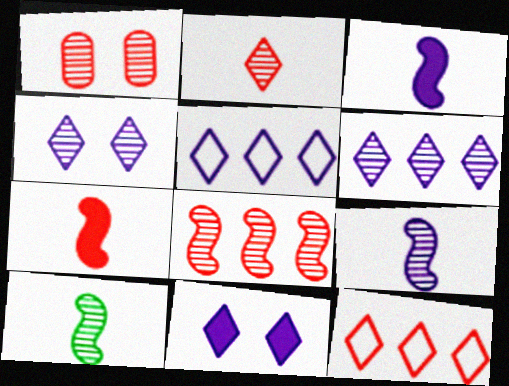[[1, 2, 8], 
[1, 6, 10], 
[1, 7, 12]]